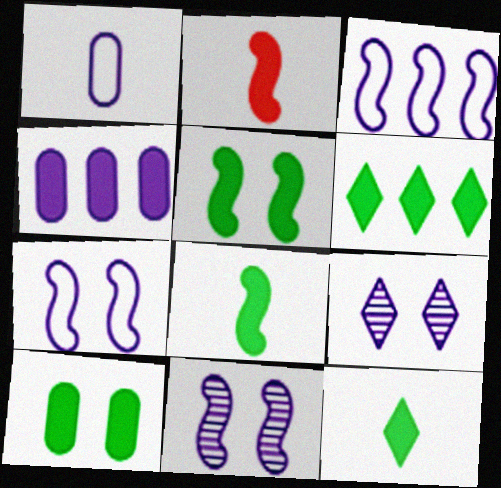[[6, 8, 10]]